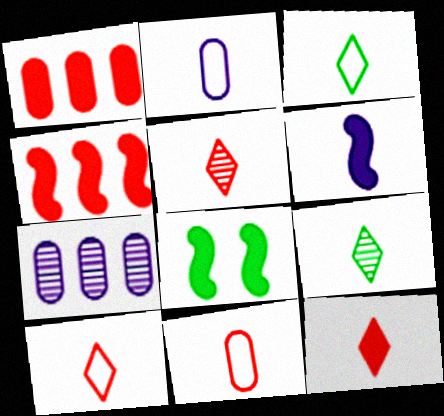[[4, 6, 8], 
[5, 10, 12], 
[6, 9, 11], 
[7, 8, 10]]